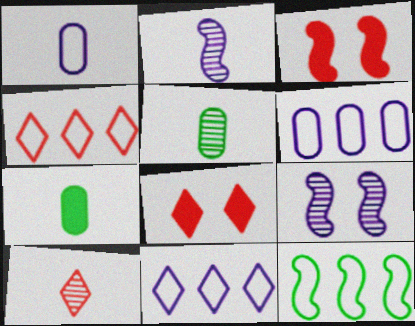[[2, 3, 12], 
[2, 5, 10], 
[3, 5, 11], 
[4, 6, 12], 
[4, 7, 9], 
[4, 8, 10]]